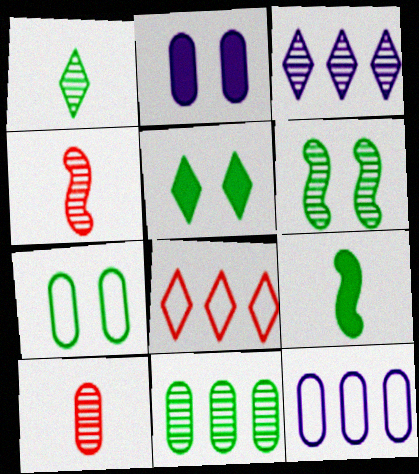[[1, 6, 11], 
[3, 6, 10], 
[4, 5, 12], 
[5, 6, 7]]